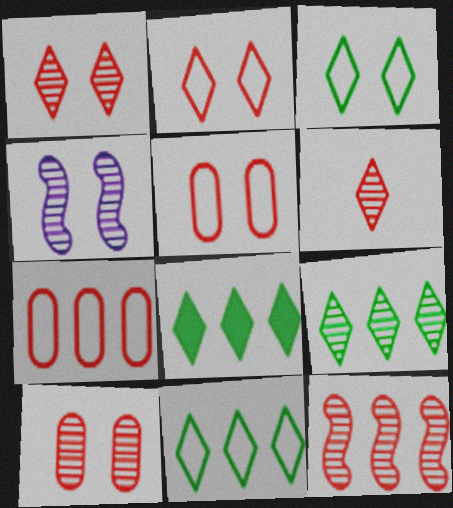[[6, 10, 12], 
[8, 9, 11]]